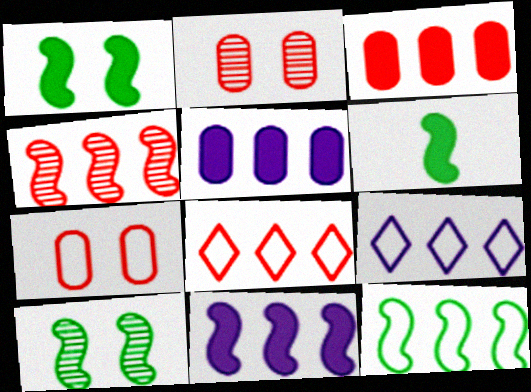[[2, 6, 9], 
[3, 4, 8], 
[4, 11, 12], 
[6, 10, 12]]